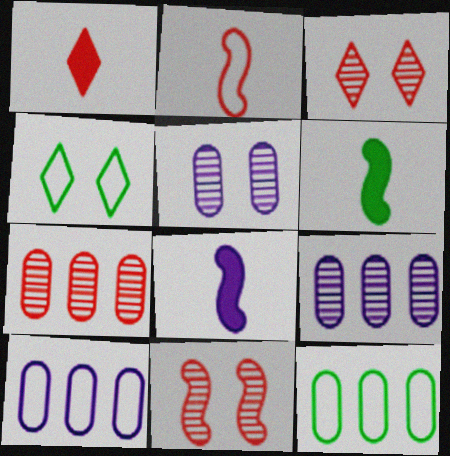[[2, 4, 10], 
[3, 6, 10], 
[3, 8, 12], 
[4, 7, 8]]